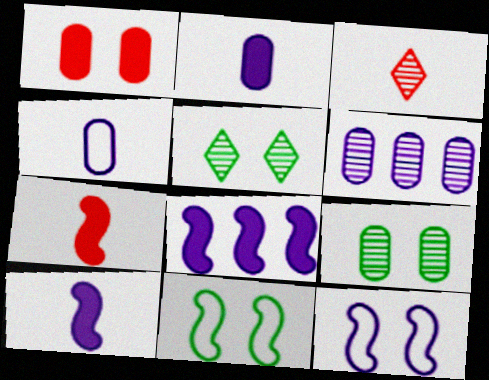[[1, 5, 12]]